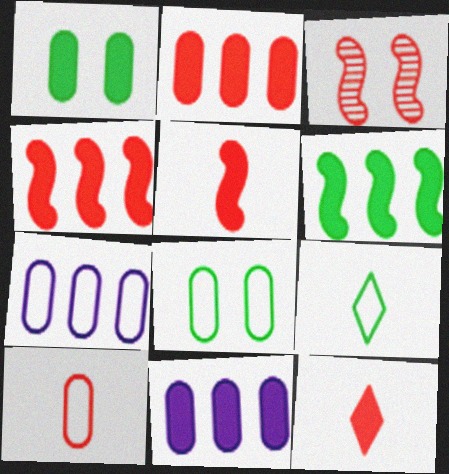[[3, 9, 11], 
[7, 8, 10]]